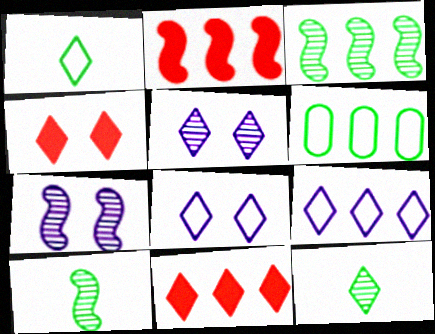[[1, 5, 11], 
[4, 9, 12], 
[8, 11, 12]]